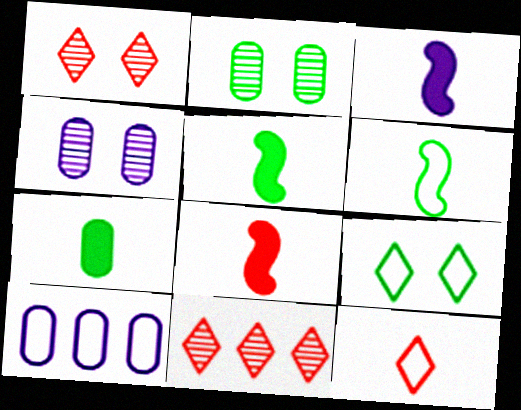[[1, 5, 10], 
[3, 5, 8]]